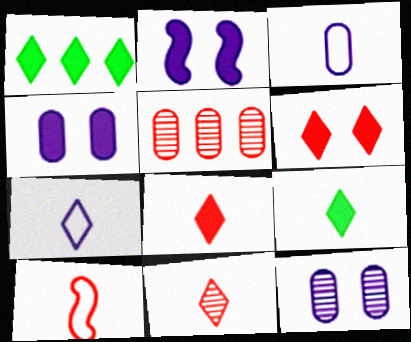[[1, 10, 12], 
[5, 6, 10], 
[7, 9, 11]]